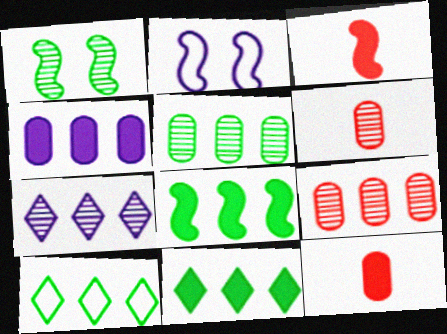[[1, 6, 7], 
[2, 6, 11], 
[5, 8, 10]]